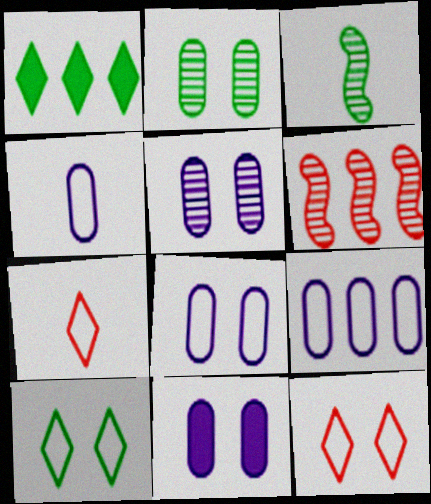[[1, 6, 9], 
[4, 8, 9], 
[5, 8, 11]]